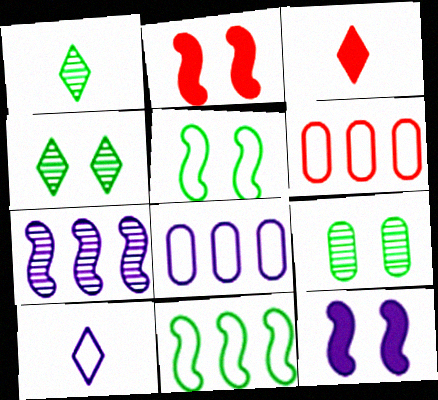[[1, 2, 8], 
[1, 3, 10], 
[1, 6, 12], 
[5, 6, 10]]